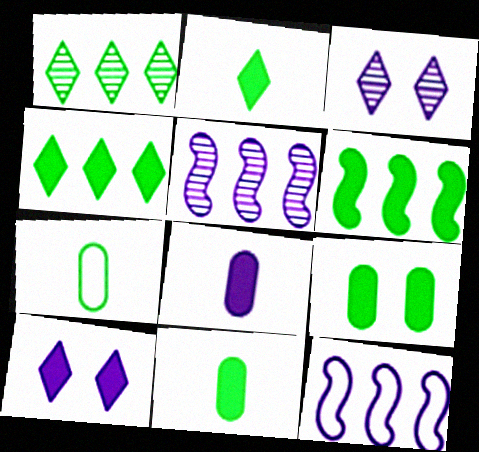[[2, 6, 9], 
[3, 8, 12]]